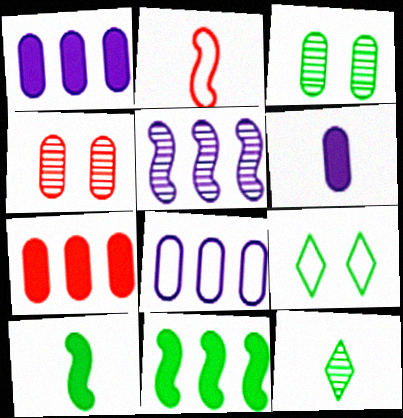[[2, 6, 12], 
[2, 8, 9], 
[4, 5, 12]]